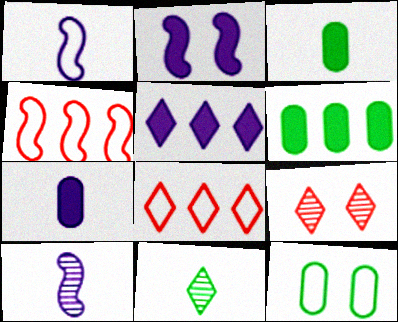[[1, 6, 9], 
[1, 8, 12], 
[2, 5, 7], 
[2, 9, 12]]